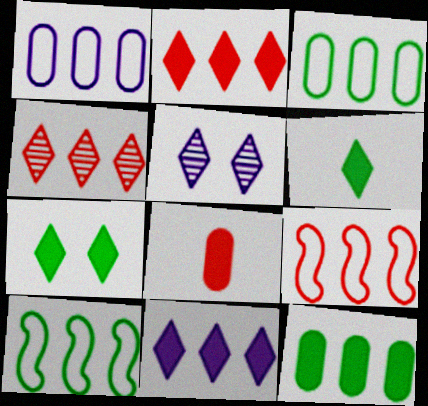[[5, 8, 10]]